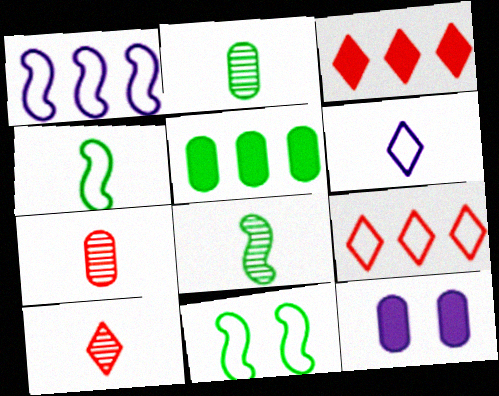[[8, 9, 12]]